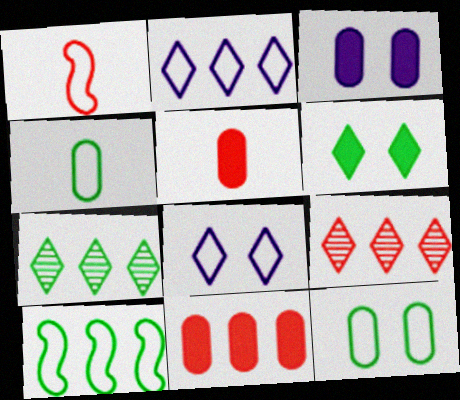[[1, 2, 12], 
[1, 3, 7]]